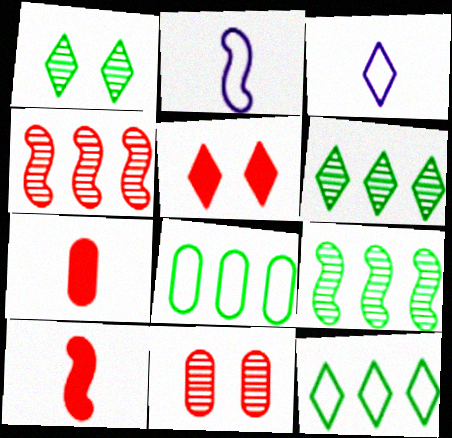[[3, 5, 6]]